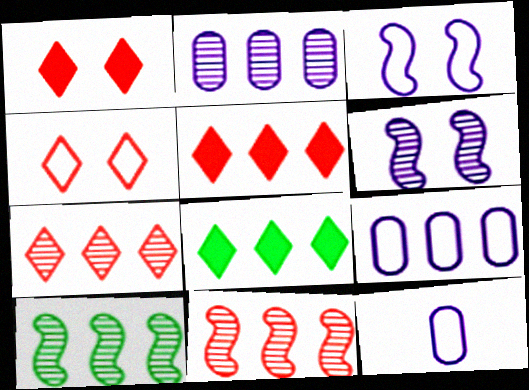[[1, 10, 12], 
[2, 7, 10], 
[5, 9, 10], 
[8, 9, 11]]